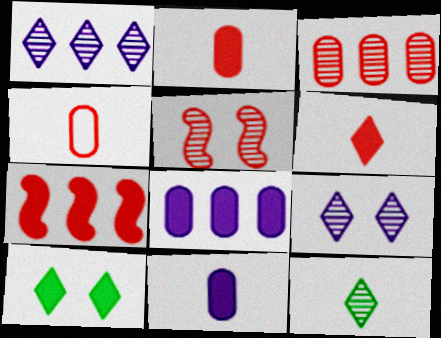[[7, 10, 11]]